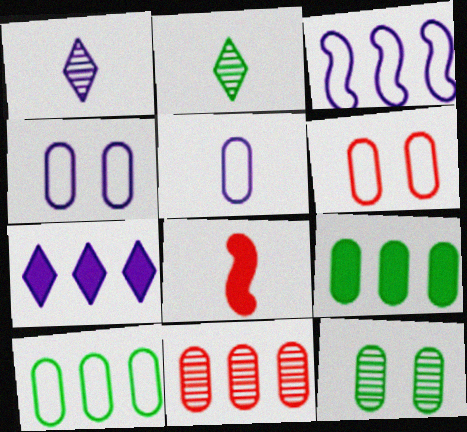[[2, 5, 8], 
[5, 6, 10]]